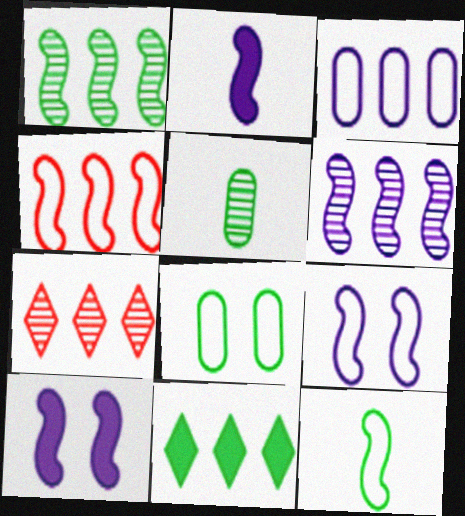[[2, 6, 9], 
[2, 7, 8], 
[4, 9, 12]]